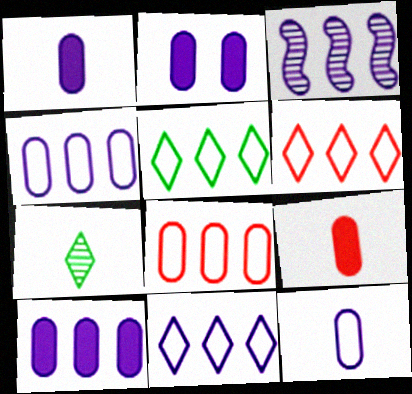[[1, 2, 10], 
[3, 10, 11], 
[5, 6, 11]]